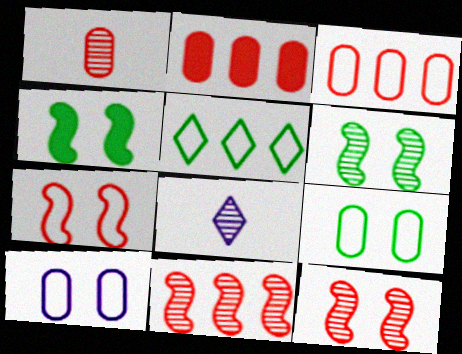[[3, 4, 8]]